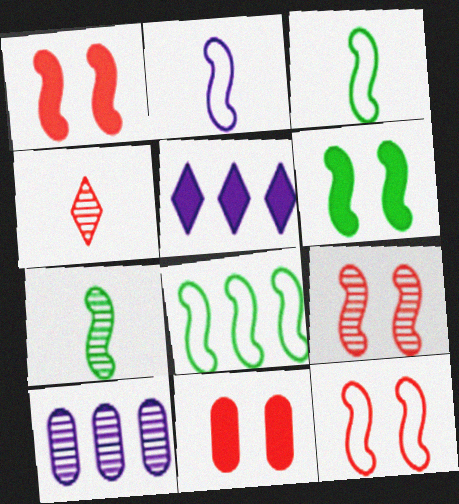[[1, 9, 12], 
[2, 8, 12], 
[6, 7, 8]]